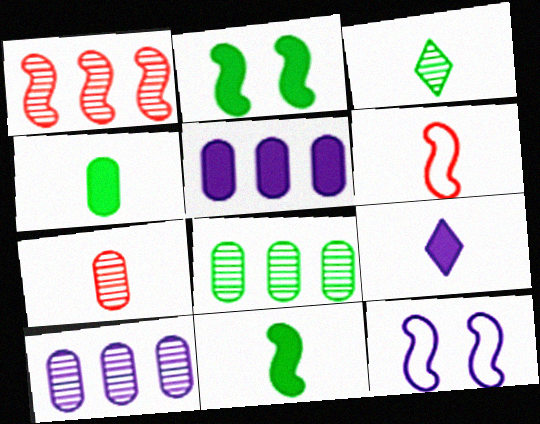[[1, 11, 12], 
[9, 10, 12]]